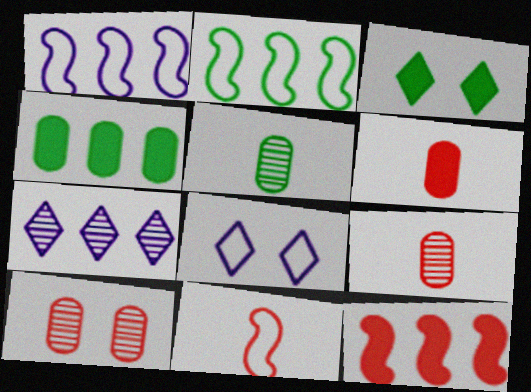[[1, 3, 9], 
[2, 3, 5], 
[5, 8, 12]]